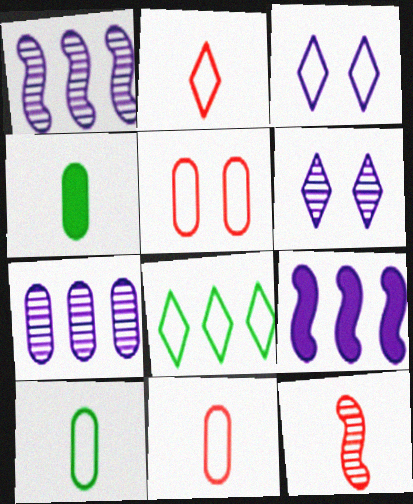[[2, 3, 8], 
[4, 5, 7]]